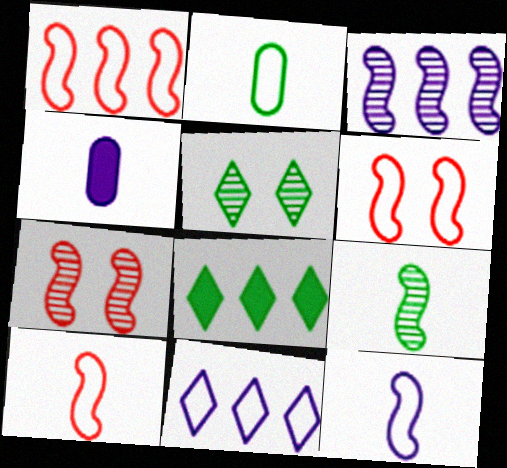[[1, 4, 5], 
[1, 6, 10], 
[2, 6, 11], 
[3, 7, 9]]